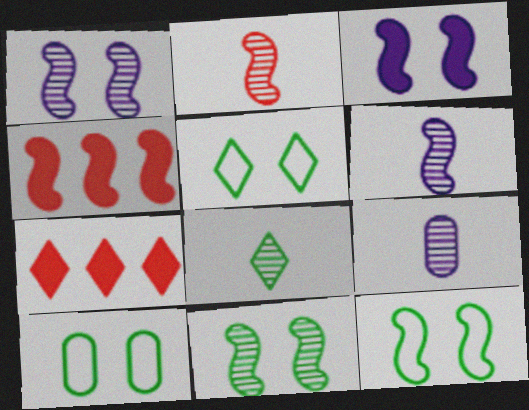[[2, 8, 9], 
[4, 5, 9], 
[4, 6, 12], 
[5, 10, 12], 
[6, 7, 10], 
[7, 9, 12]]